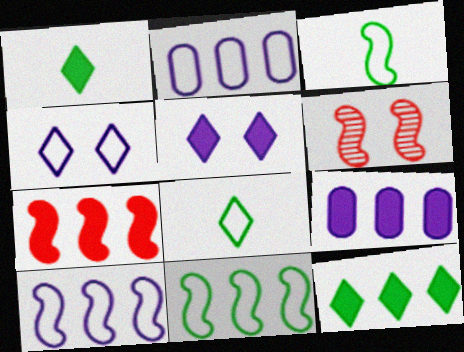[[1, 2, 6], 
[6, 8, 9], 
[7, 9, 12]]